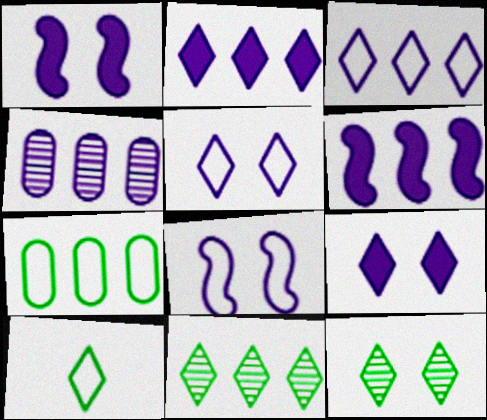[[3, 4, 6]]